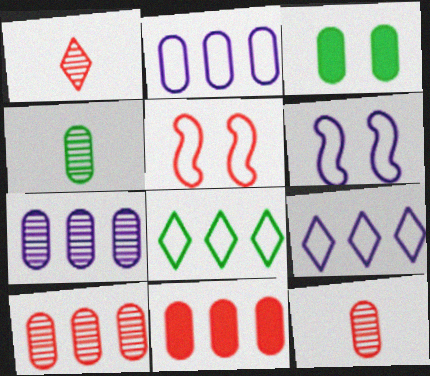[[1, 5, 11], 
[2, 3, 12]]